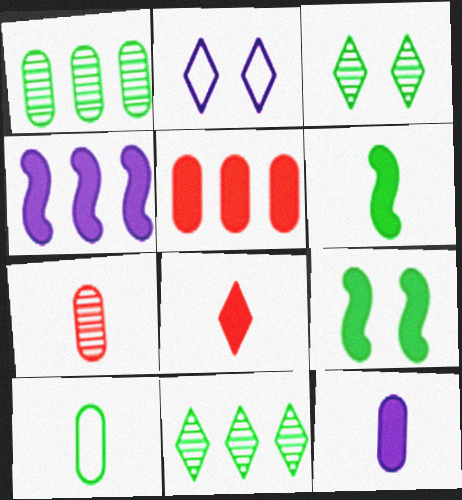[[2, 8, 11], 
[6, 8, 12], 
[7, 10, 12], 
[9, 10, 11]]